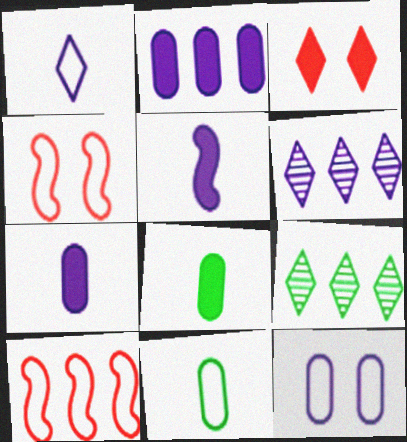[[1, 3, 9], 
[2, 9, 10], 
[4, 6, 8], 
[4, 7, 9], 
[5, 6, 12]]